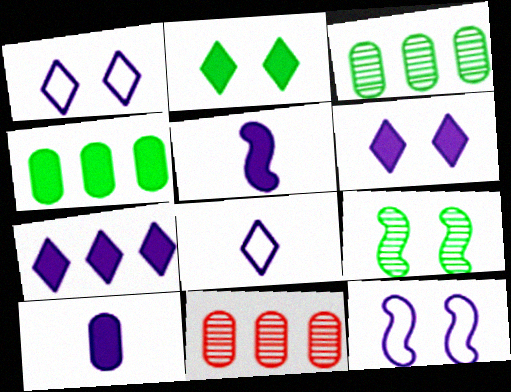[]